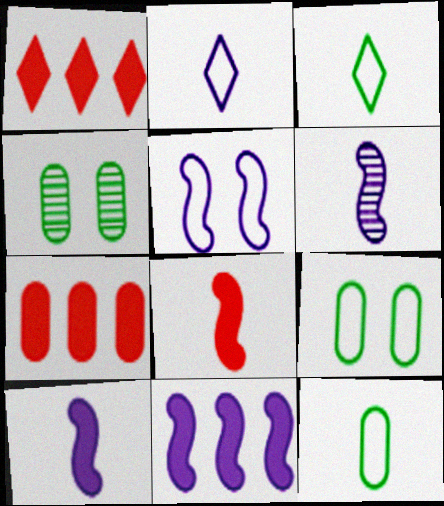[[1, 6, 9], 
[5, 6, 11]]